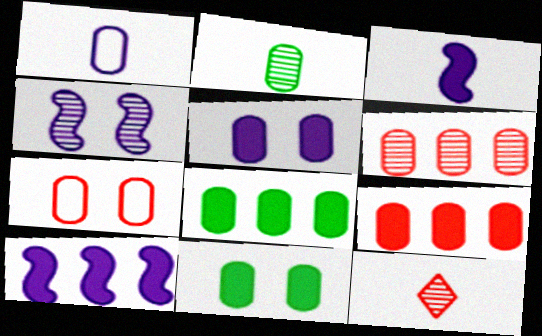[[1, 6, 11]]